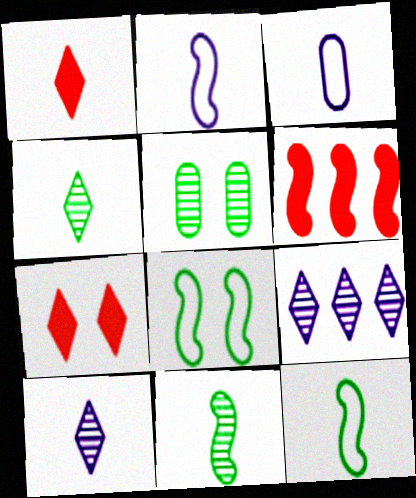[[1, 3, 11]]